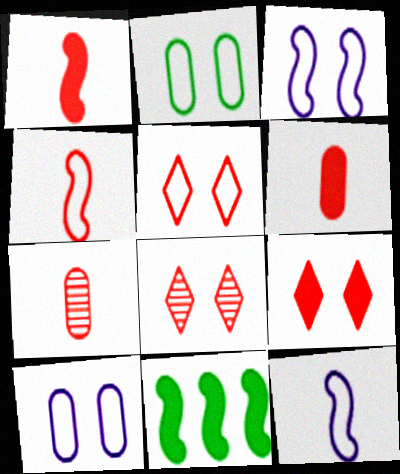[[2, 3, 5], 
[5, 8, 9]]